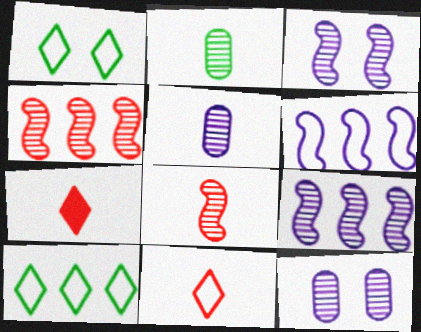[]